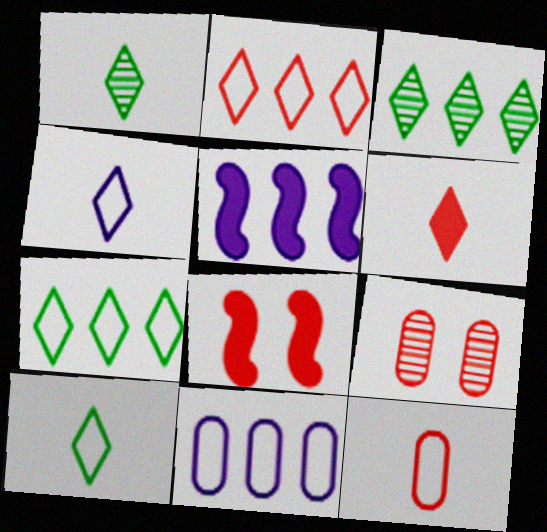[[1, 4, 6], 
[1, 8, 11], 
[5, 9, 10]]